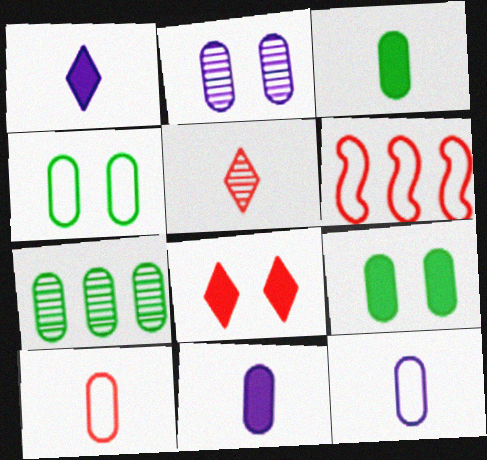[[3, 4, 7]]